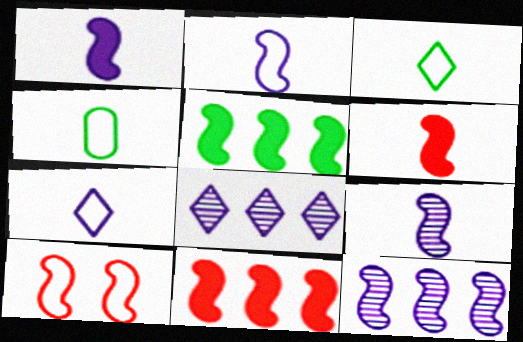[[1, 2, 9], 
[5, 9, 10]]